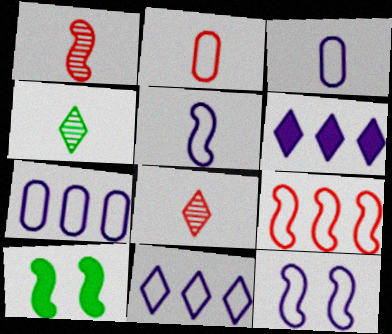[[3, 11, 12], 
[7, 8, 10]]